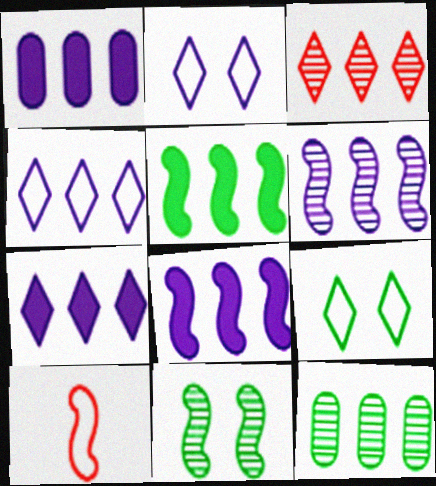[[1, 4, 6], 
[1, 7, 8], 
[3, 6, 12], 
[8, 10, 11]]